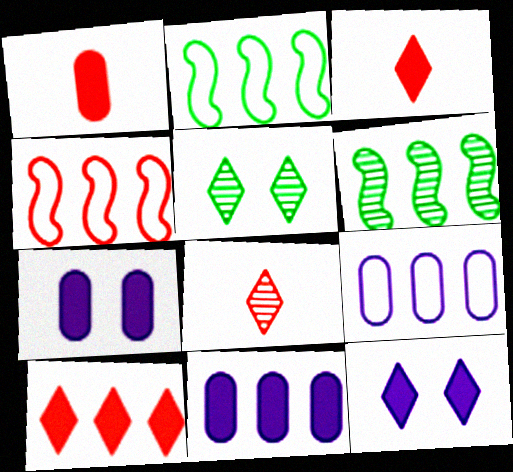[[2, 7, 8], 
[6, 9, 10]]